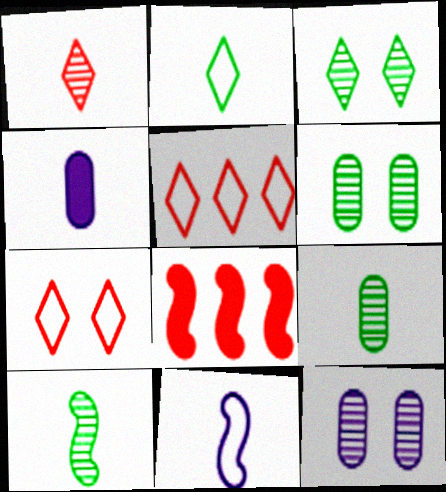[[2, 8, 12]]